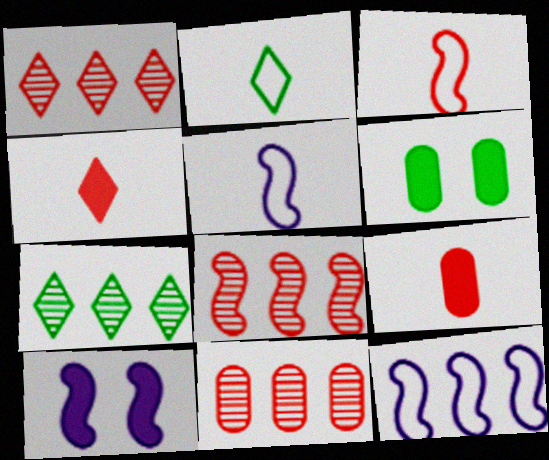[[1, 5, 6], 
[1, 8, 11], 
[2, 10, 11]]